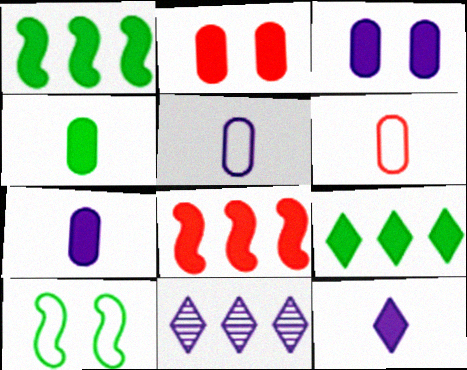[[1, 2, 12]]